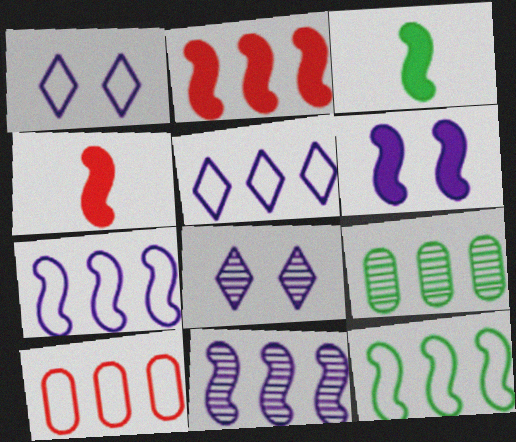[[1, 4, 9], 
[2, 3, 6], 
[2, 5, 9], 
[2, 11, 12], 
[3, 8, 10], 
[5, 10, 12]]